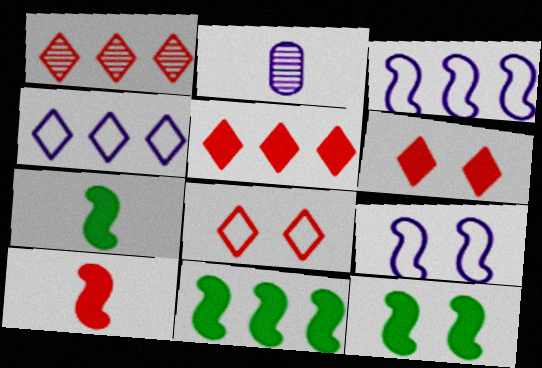[[2, 8, 11], 
[7, 11, 12]]